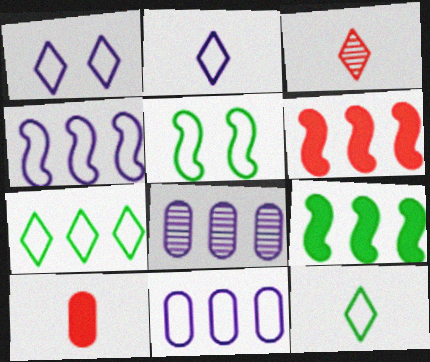[[6, 7, 8]]